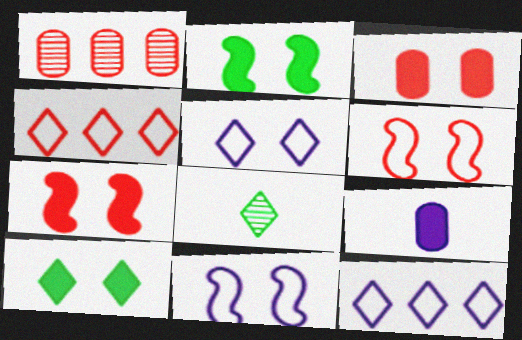[]